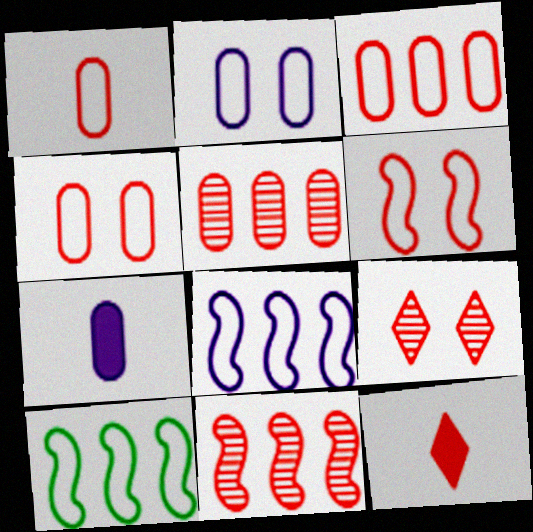[[1, 3, 4], 
[4, 11, 12], 
[5, 6, 12], 
[7, 9, 10]]